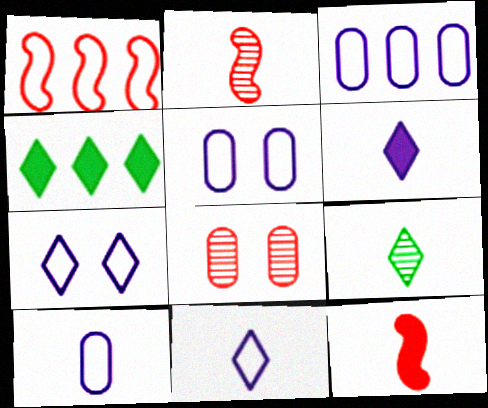[[2, 4, 5], 
[3, 5, 10], 
[9, 10, 12]]